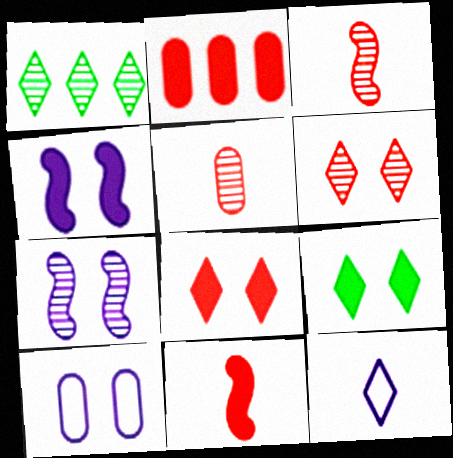[[1, 5, 7], 
[1, 8, 12], 
[1, 10, 11], 
[2, 8, 11]]